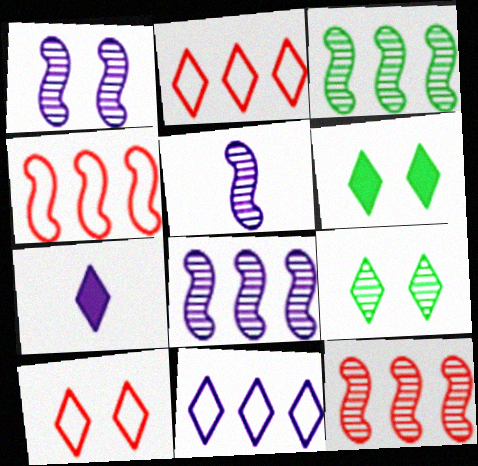[[1, 5, 8], 
[2, 7, 9], 
[3, 8, 12]]